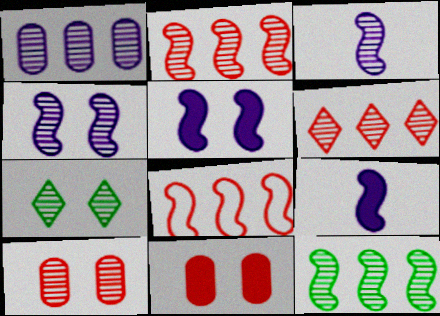[[1, 6, 12], 
[4, 7, 10]]